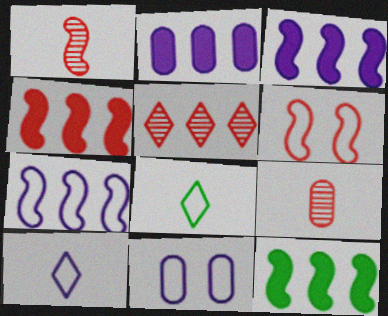[[1, 4, 6], 
[3, 4, 12], 
[7, 10, 11]]